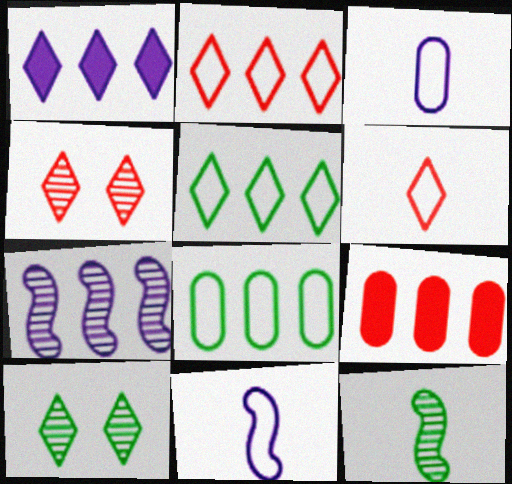[[1, 6, 10], 
[5, 7, 9], 
[9, 10, 11]]